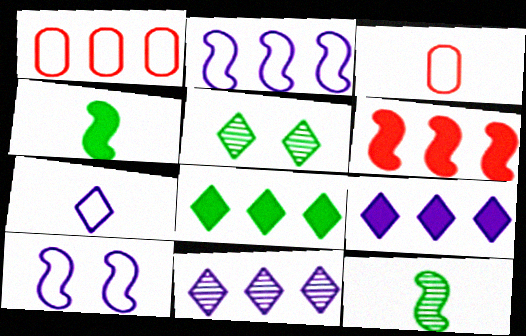[[6, 10, 12]]